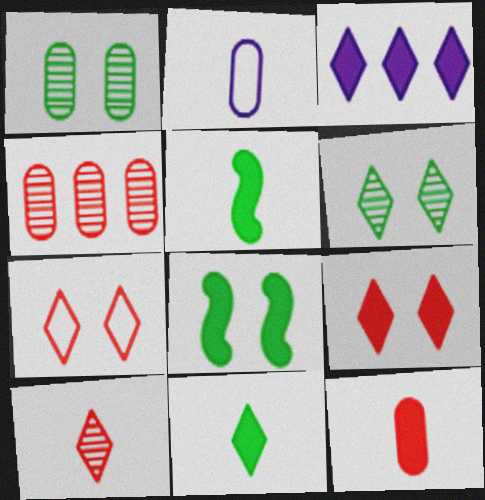[[2, 5, 10], 
[3, 8, 12], 
[3, 9, 11]]